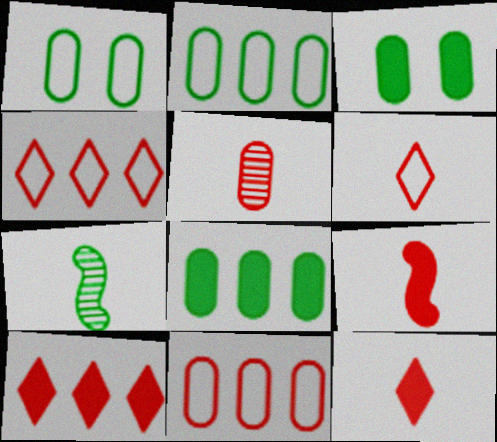[[5, 6, 9]]